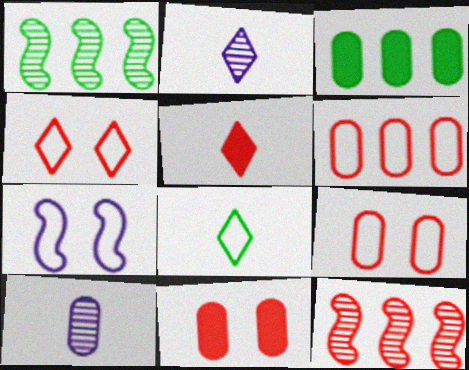[[2, 5, 8], 
[3, 9, 10], 
[5, 9, 12], 
[6, 7, 8]]